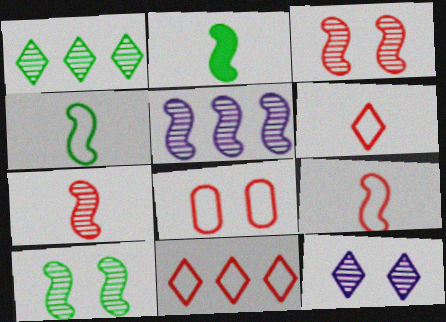[[5, 7, 10], 
[8, 9, 11]]